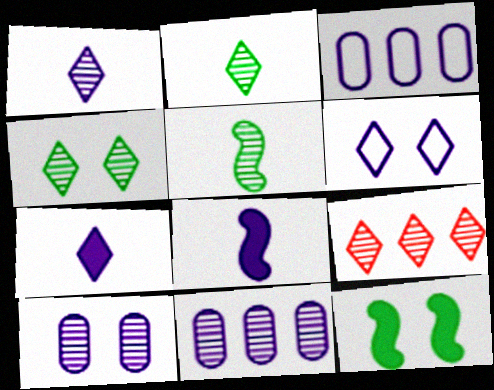[[1, 4, 9], 
[5, 9, 10], 
[6, 8, 11]]